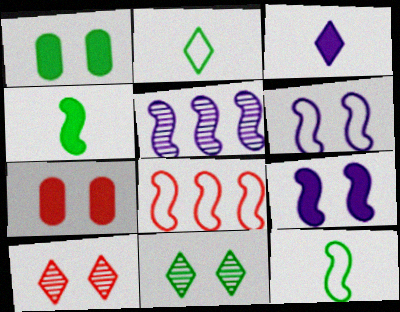[[1, 6, 10], 
[2, 5, 7], 
[6, 7, 11], 
[6, 8, 12]]